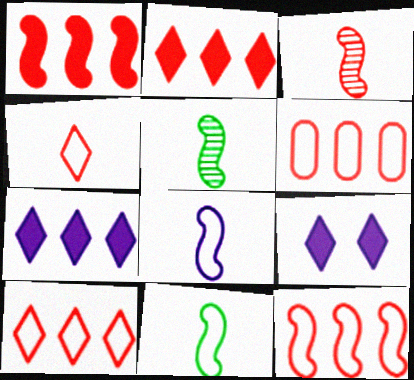[[5, 6, 9], 
[6, 10, 12]]